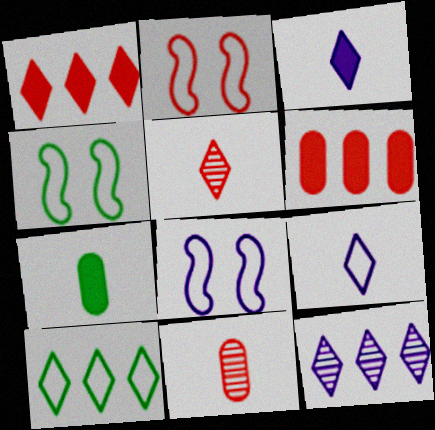[[1, 2, 11], 
[1, 10, 12], 
[2, 4, 8], 
[2, 5, 6], 
[2, 7, 12]]